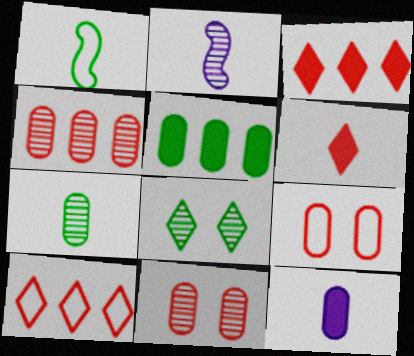[[1, 5, 8], 
[2, 4, 8]]